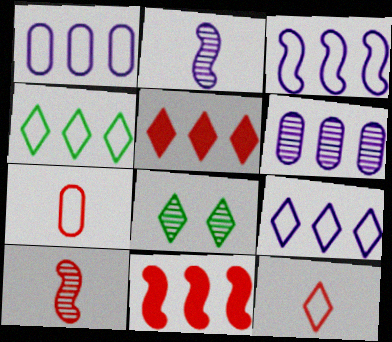[[1, 3, 9], 
[4, 6, 11], 
[6, 8, 10]]